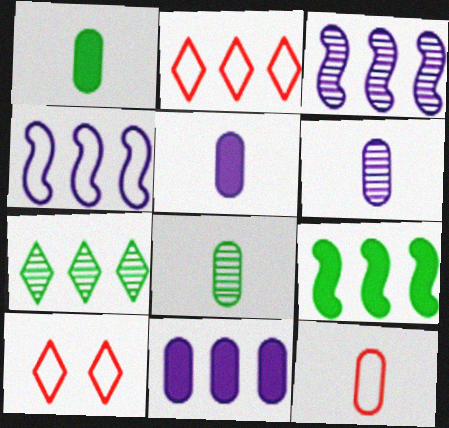[[1, 3, 10], 
[1, 6, 12], 
[5, 8, 12], 
[6, 9, 10]]